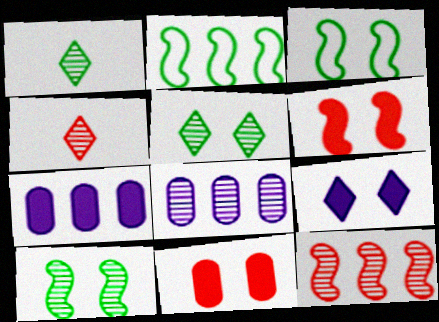[[3, 4, 7], 
[4, 8, 10]]